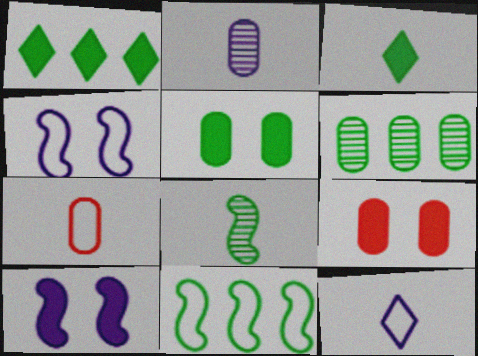[[1, 6, 11]]